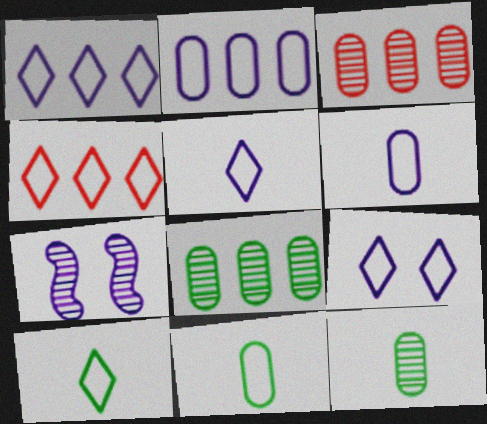[[1, 5, 9], 
[4, 9, 10]]